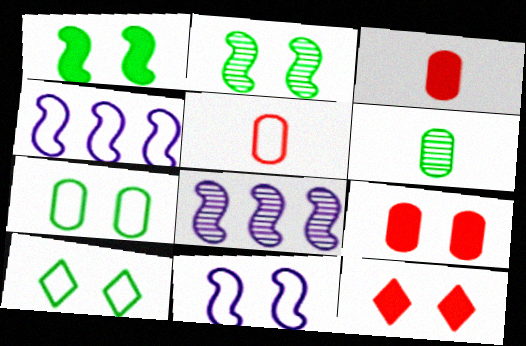[[3, 8, 10], 
[4, 5, 10], 
[4, 6, 12]]